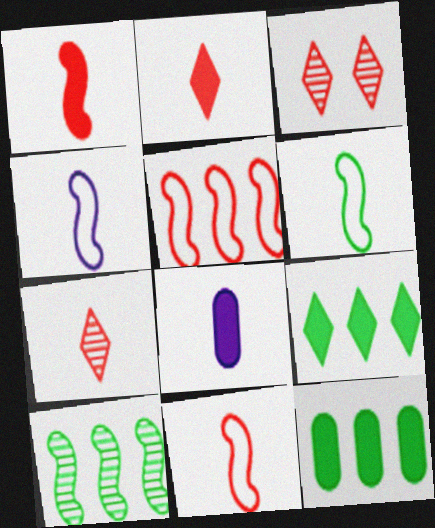[[3, 4, 12], 
[4, 6, 11], 
[6, 7, 8]]